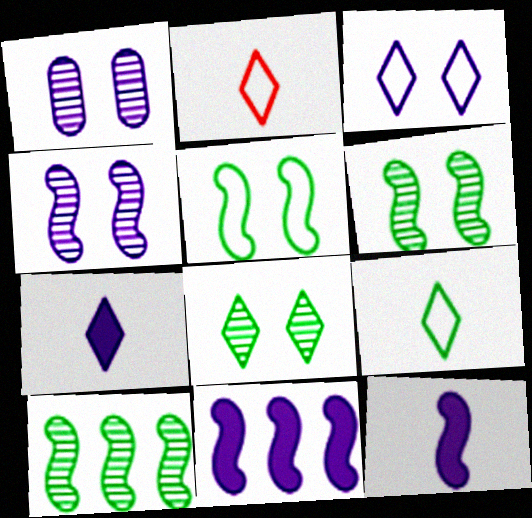[]